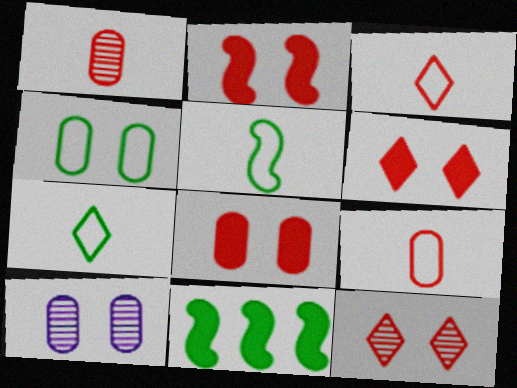[[2, 6, 8], 
[3, 10, 11], 
[4, 8, 10]]